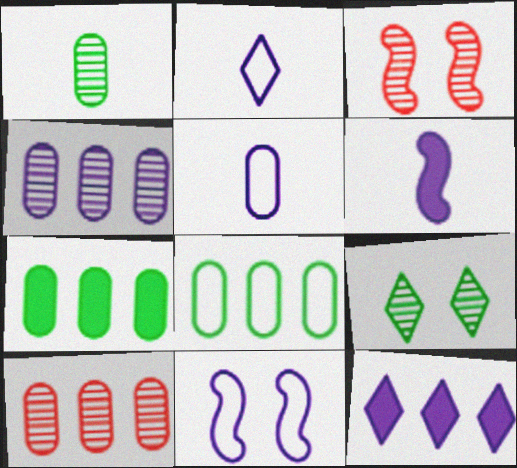[[2, 3, 7]]